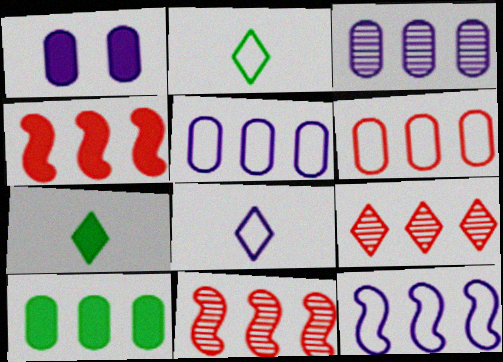[[1, 2, 11], 
[1, 4, 7], 
[3, 6, 10], 
[4, 6, 9], 
[9, 10, 12]]